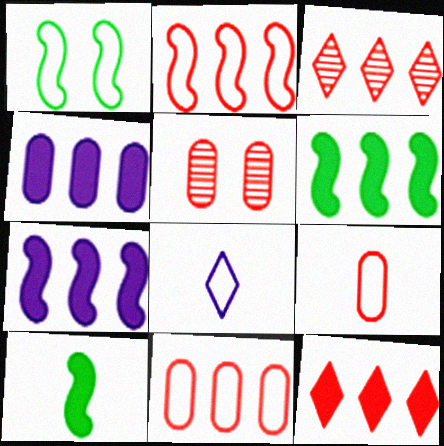[[1, 8, 11], 
[4, 6, 12], 
[5, 6, 8]]